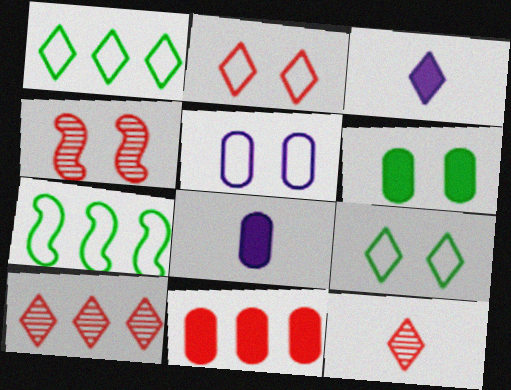[[1, 4, 8], 
[3, 9, 10], 
[6, 8, 11]]